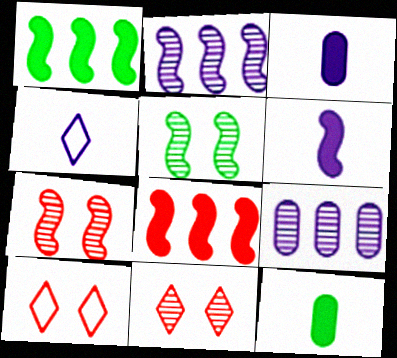[[2, 10, 12]]